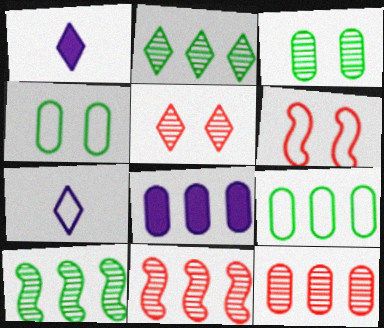[[1, 4, 11], 
[6, 7, 9], 
[8, 9, 12]]